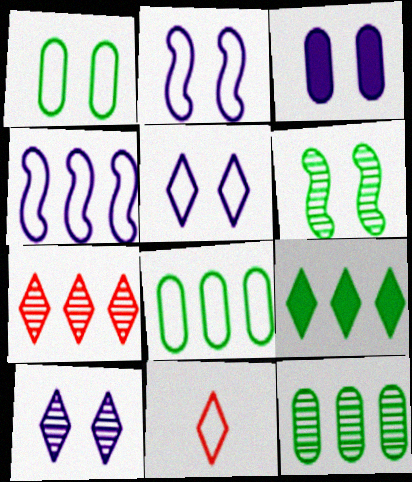[[1, 4, 11], 
[2, 3, 10], 
[2, 8, 11], 
[9, 10, 11]]